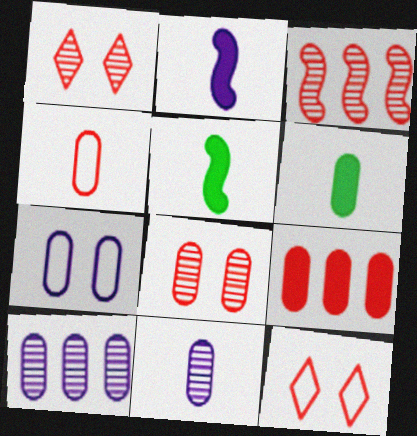[[4, 6, 11], 
[4, 8, 9], 
[5, 10, 12]]